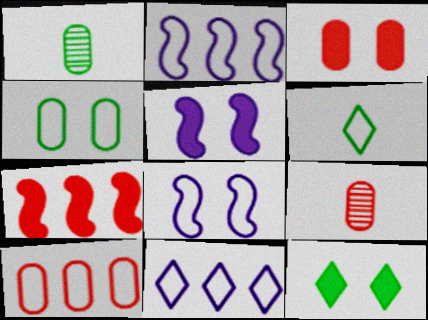[[2, 9, 12], 
[3, 5, 12], 
[3, 9, 10], 
[6, 8, 10]]